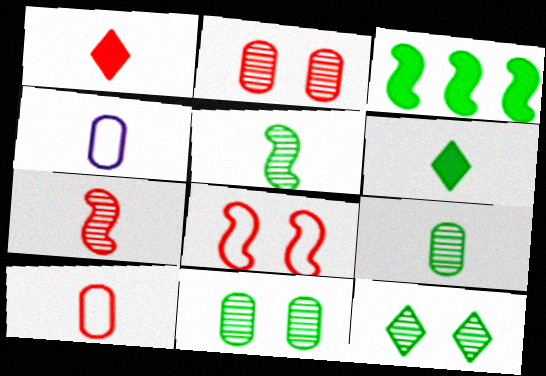[[1, 4, 5], 
[1, 7, 10], 
[4, 6, 7]]